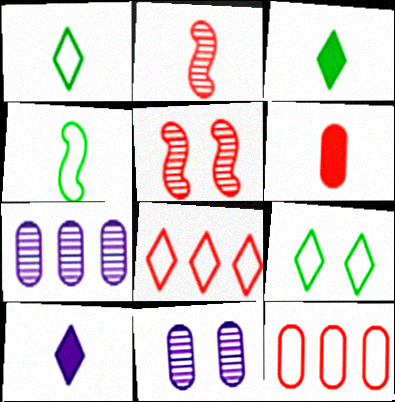[[5, 6, 8]]